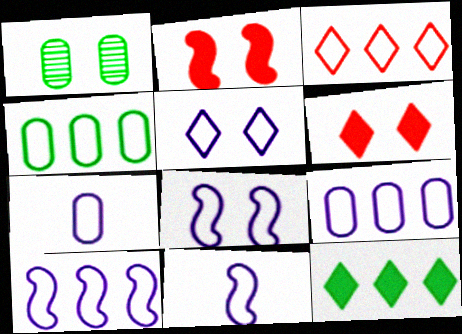[[1, 2, 5], 
[1, 6, 8], 
[3, 4, 10], 
[5, 7, 10], 
[5, 9, 11], 
[8, 10, 11]]